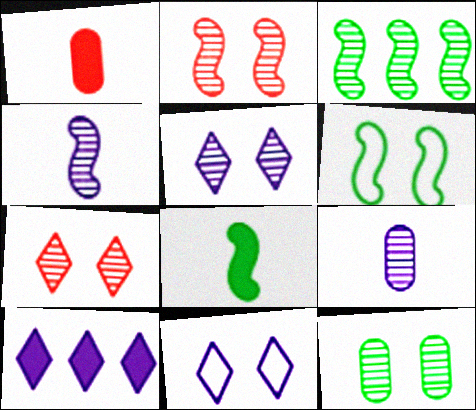[[1, 3, 11], 
[2, 3, 4], 
[2, 5, 12], 
[3, 6, 8], 
[3, 7, 9]]